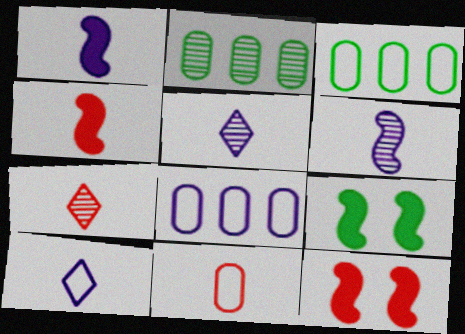[[2, 10, 12], 
[3, 5, 12], 
[4, 7, 11], 
[7, 8, 9]]